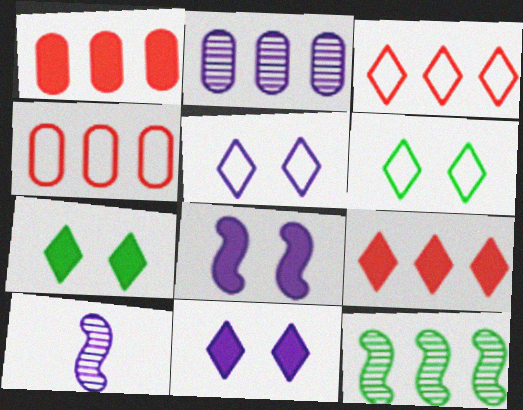[[1, 6, 10], 
[4, 7, 10]]